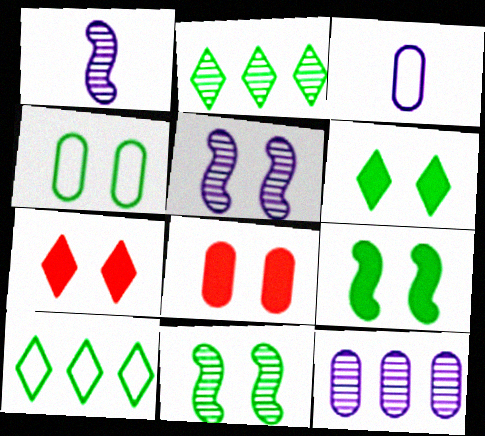[[1, 8, 10], 
[4, 5, 7], 
[4, 6, 11]]